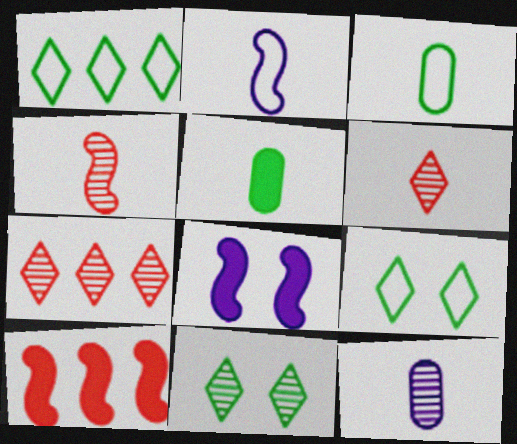[[2, 5, 6], 
[3, 7, 8], 
[9, 10, 12]]